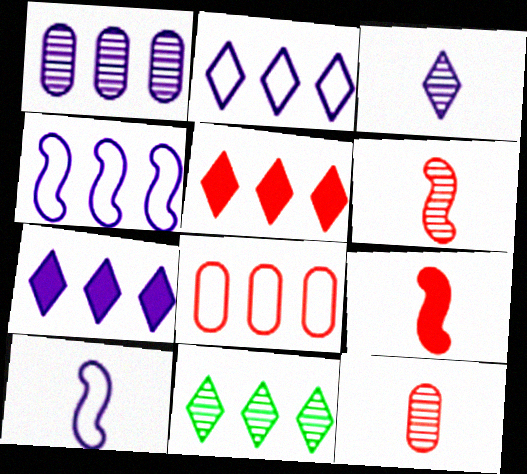[[1, 4, 7], 
[2, 5, 11]]